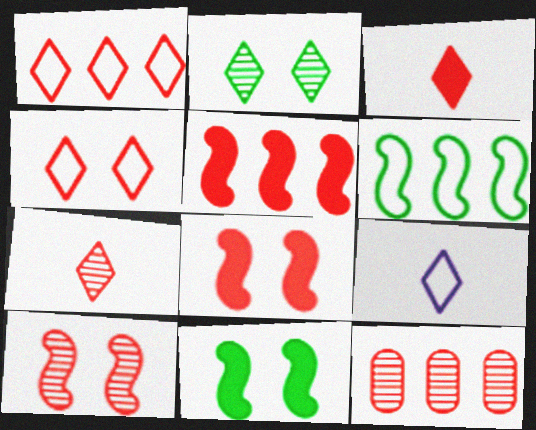[[1, 5, 12], 
[7, 10, 12], 
[9, 11, 12]]